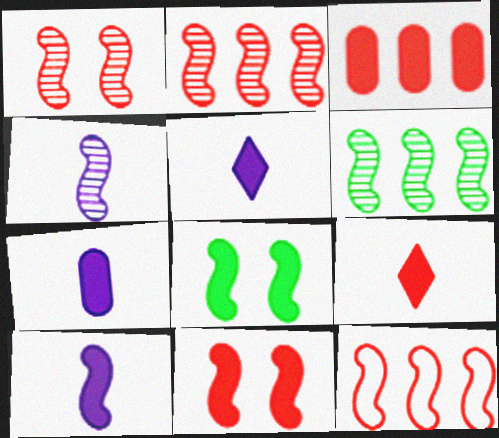[[1, 4, 6], 
[3, 5, 8], 
[3, 9, 11], 
[4, 8, 12], 
[5, 7, 10]]